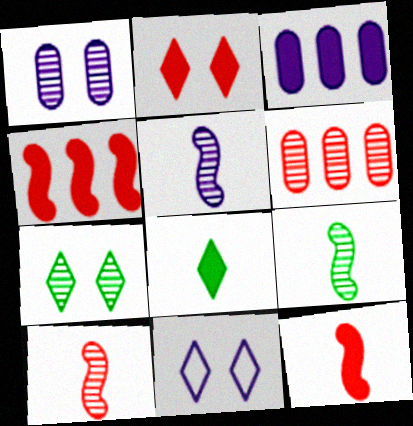[[2, 7, 11], 
[3, 5, 11], 
[5, 6, 7], 
[5, 9, 10]]